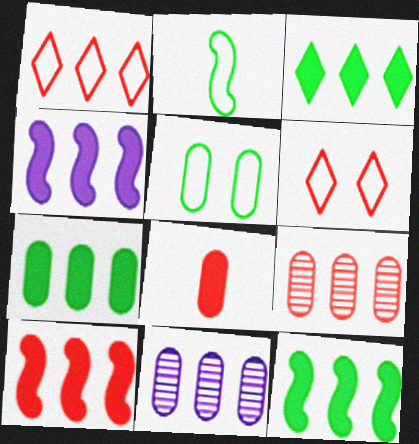[[1, 9, 10], 
[1, 11, 12], 
[3, 7, 12], 
[4, 10, 12], 
[5, 8, 11]]